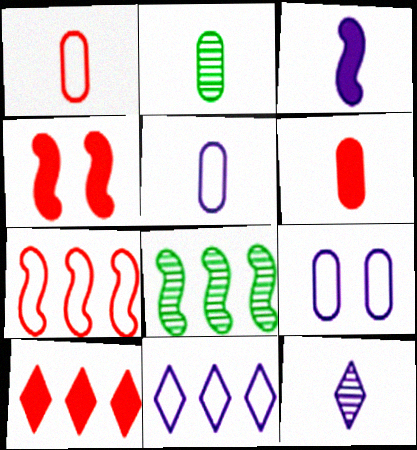[[2, 4, 11], 
[2, 5, 6], 
[3, 5, 12], 
[4, 6, 10]]